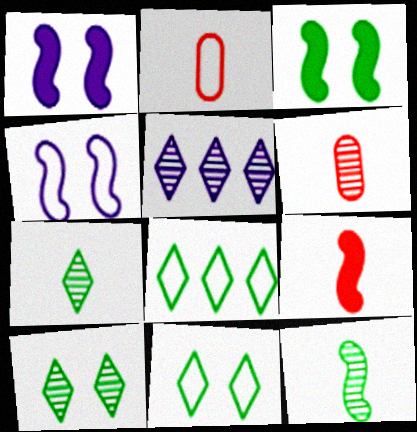[[1, 6, 8], 
[2, 3, 5], 
[2, 4, 8]]